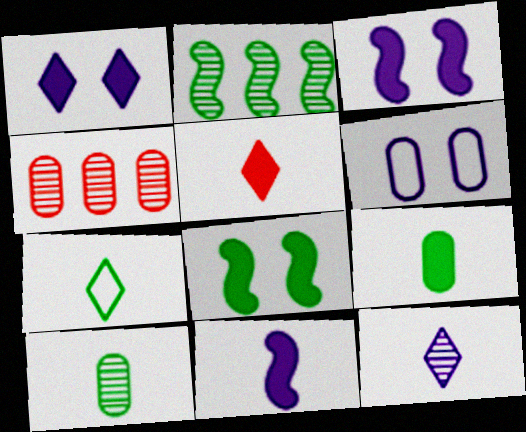[[2, 5, 6], 
[3, 4, 7], 
[4, 6, 9], 
[5, 7, 12], 
[5, 9, 11]]